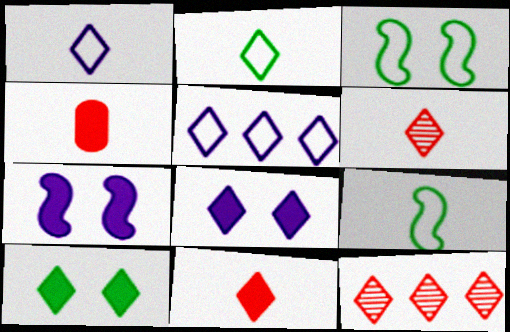[[1, 10, 12], 
[2, 8, 12], 
[5, 6, 10]]